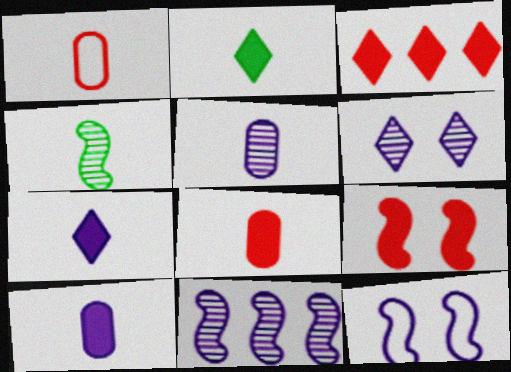[[1, 4, 7], 
[3, 8, 9], 
[5, 6, 11]]